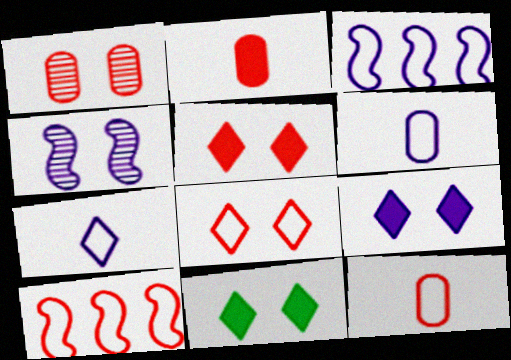[[5, 9, 11], 
[8, 10, 12]]